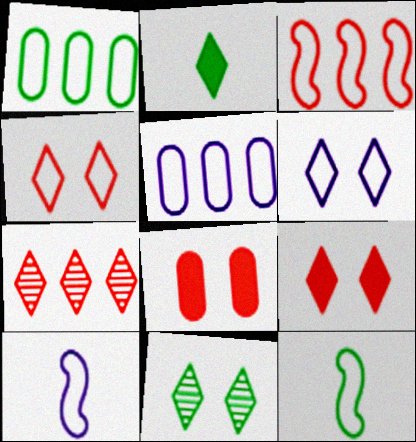[[1, 4, 10], 
[2, 6, 7], 
[4, 5, 12], 
[5, 6, 10], 
[6, 9, 11]]